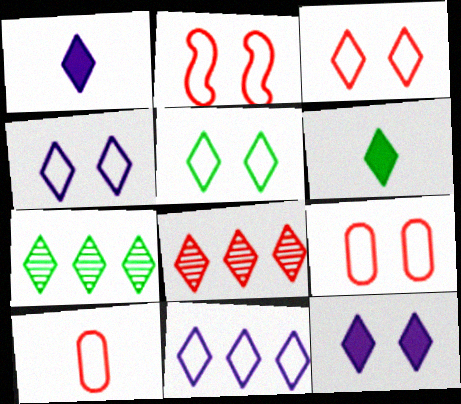[[1, 3, 7], 
[1, 5, 8], 
[2, 3, 9], 
[3, 4, 5], 
[4, 6, 8], 
[5, 6, 7]]